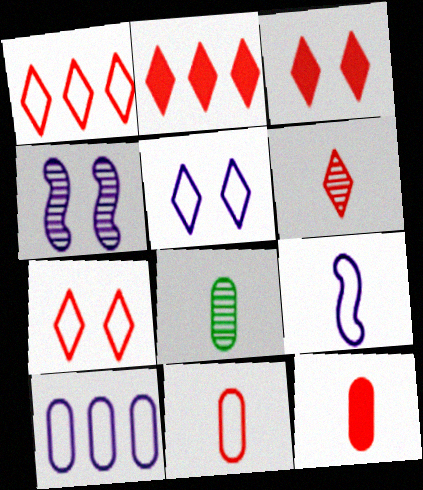[[1, 3, 6], 
[2, 6, 7], 
[5, 9, 10]]